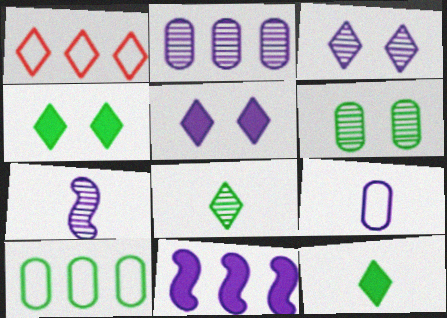[[1, 3, 12], 
[1, 5, 8], 
[2, 3, 7], 
[3, 9, 11]]